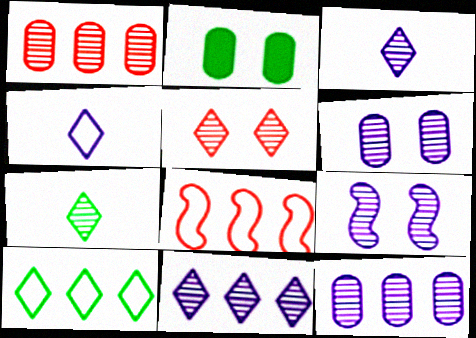[[1, 7, 9], 
[2, 3, 8], 
[3, 9, 12], 
[5, 7, 11]]